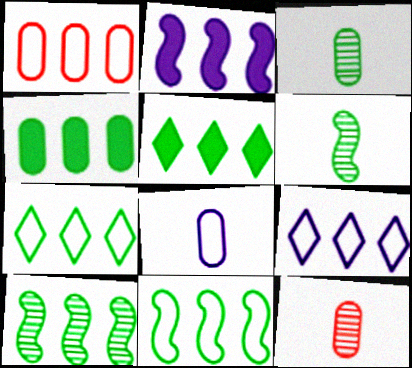[[1, 9, 11], 
[4, 7, 10]]